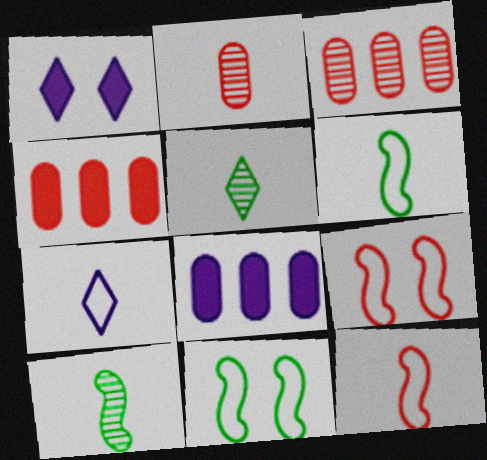[[1, 3, 6], 
[5, 8, 9]]